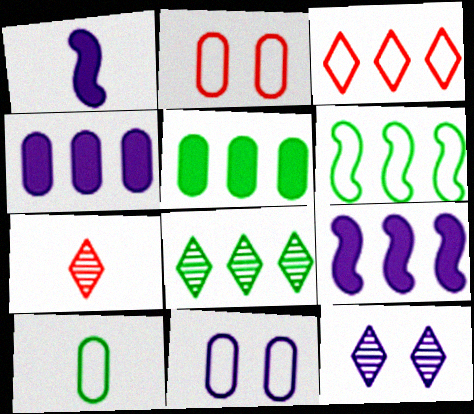[[1, 2, 8], 
[1, 7, 10], 
[5, 6, 8], 
[7, 8, 12]]